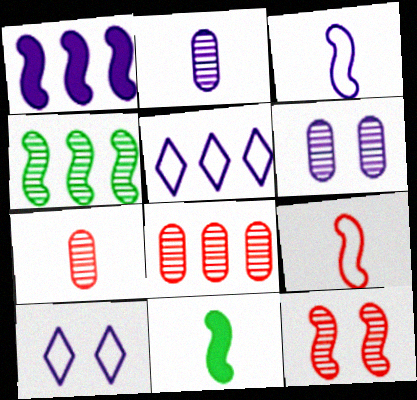[[1, 2, 10], 
[8, 10, 11]]